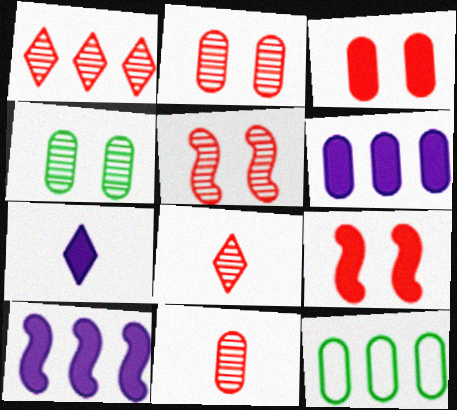[[1, 5, 11], 
[1, 10, 12], 
[5, 7, 12]]